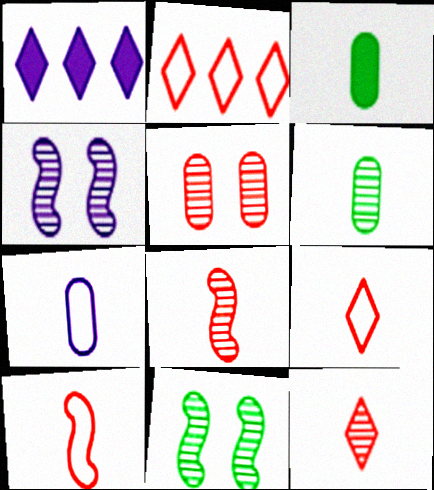[[1, 4, 7], 
[2, 3, 4]]